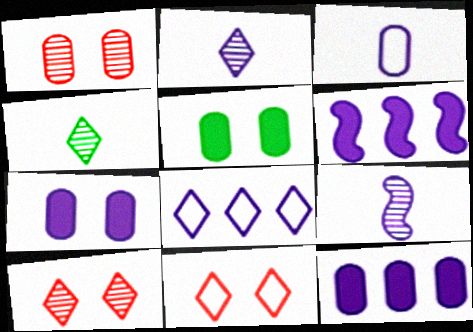[[7, 8, 9]]